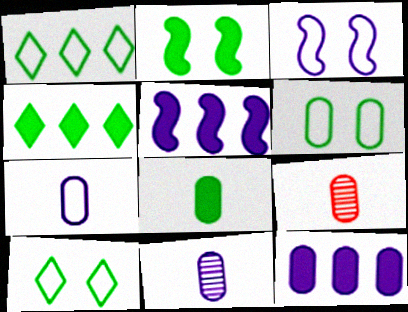[[2, 4, 8], 
[3, 4, 9], 
[5, 9, 10], 
[6, 9, 12], 
[7, 8, 9]]